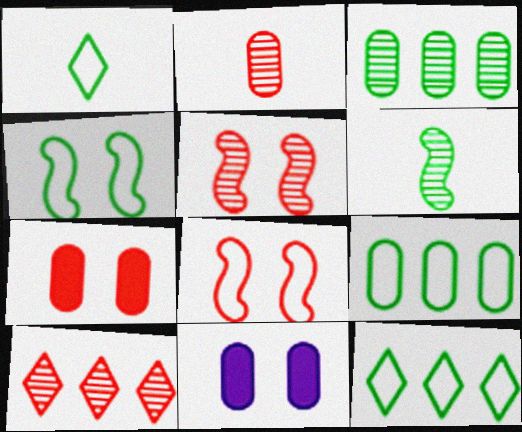[[1, 4, 9], 
[2, 5, 10], 
[2, 9, 11]]